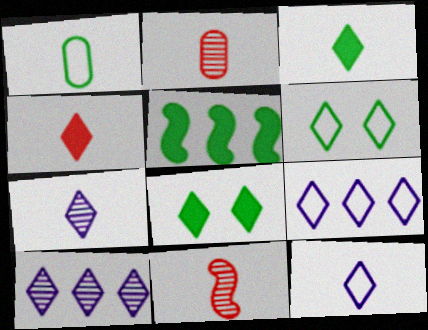[[4, 6, 10]]